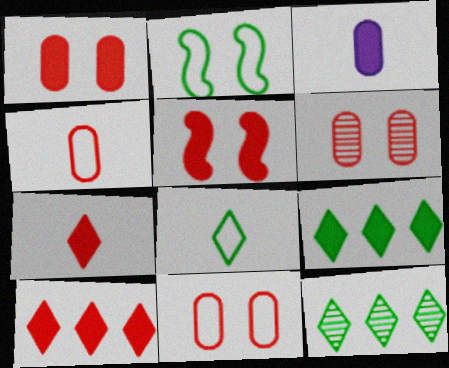[[1, 6, 11], 
[3, 5, 9]]